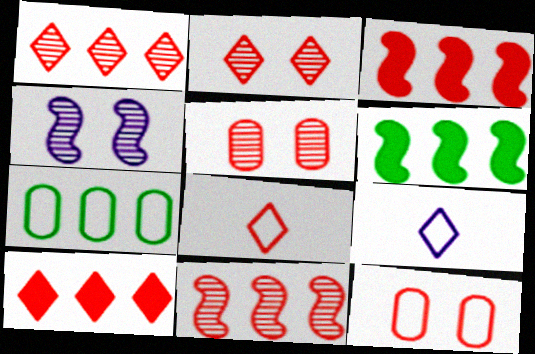[[2, 8, 10], 
[3, 5, 8], 
[5, 6, 9]]